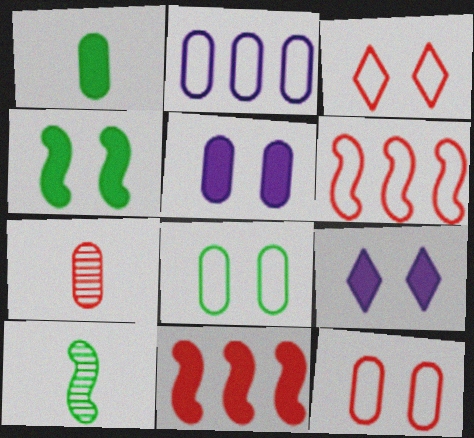[[1, 9, 11], 
[3, 7, 11]]